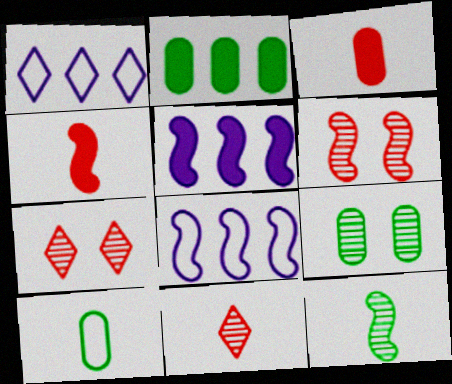[[1, 4, 9], 
[2, 9, 10], 
[5, 7, 10]]